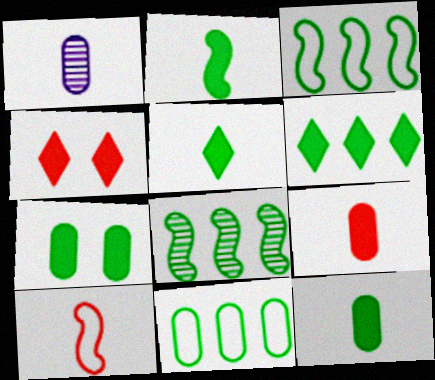[[1, 3, 4], 
[1, 5, 10], 
[2, 5, 12], 
[2, 6, 7], 
[6, 8, 11]]